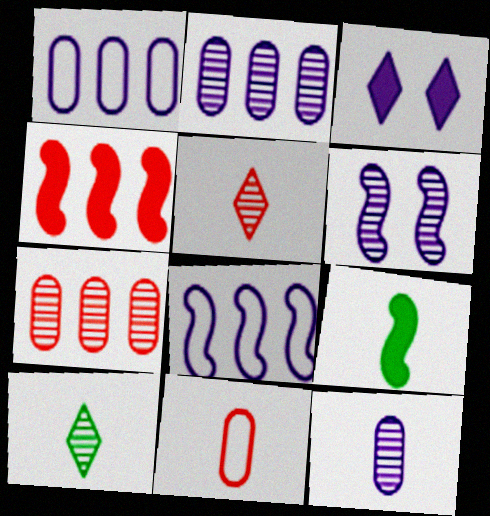[[3, 8, 12], 
[6, 7, 10]]